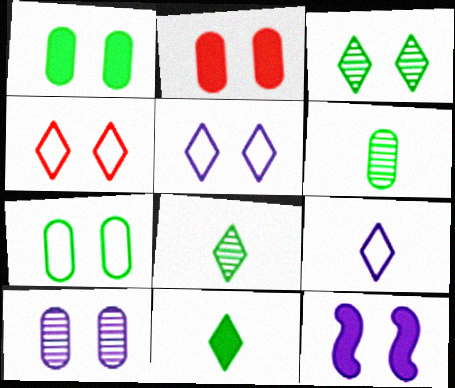[[2, 7, 10], 
[5, 10, 12]]